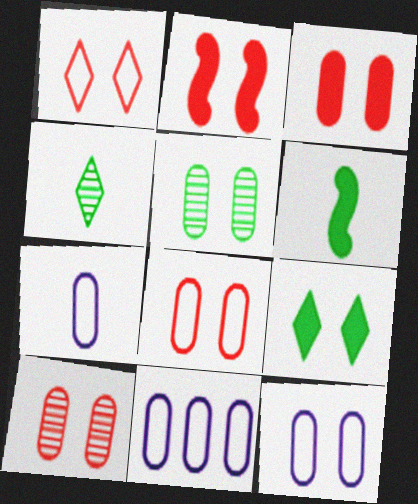[[1, 2, 10], 
[2, 4, 11], 
[3, 5, 12], 
[3, 8, 10], 
[7, 11, 12]]